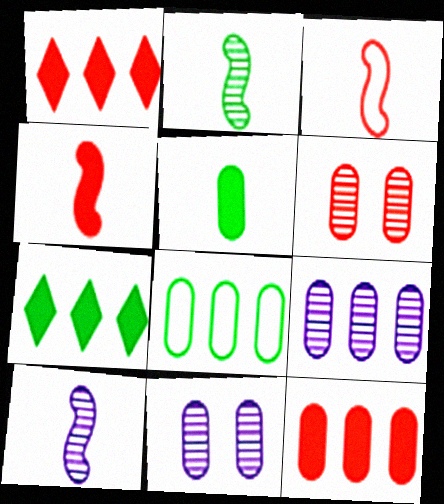[[1, 3, 6], 
[3, 7, 11], 
[8, 9, 12]]